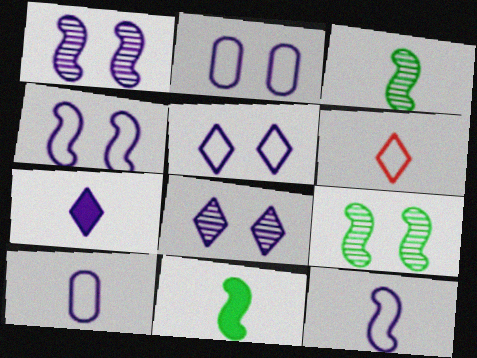[[2, 4, 5]]